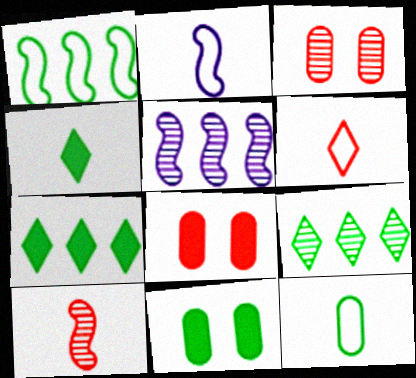[[2, 3, 7], 
[2, 6, 12], 
[2, 8, 9], 
[5, 6, 11]]